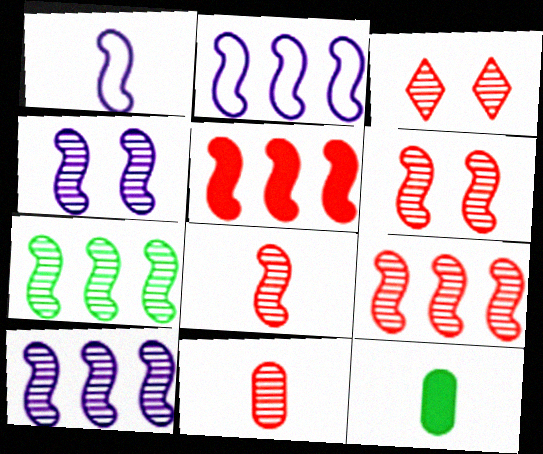[[2, 3, 12], 
[2, 5, 7], 
[3, 9, 11], 
[4, 7, 8], 
[6, 8, 9], 
[7, 9, 10]]